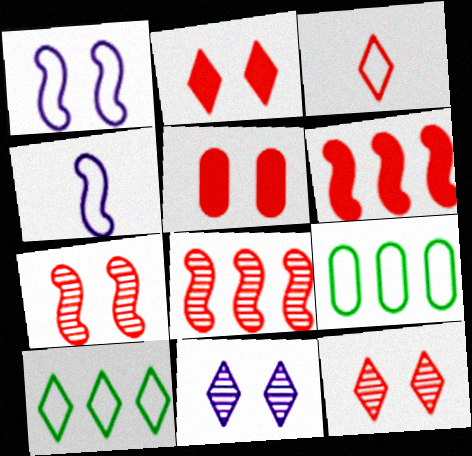[[1, 3, 9], 
[3, 5, 8]]